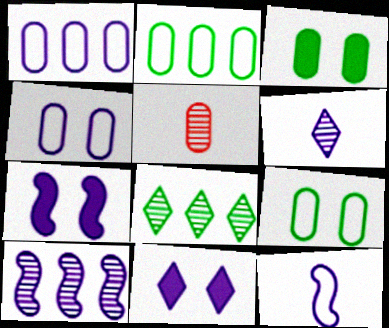[[1, 3, 5], 
[1, 6, 7], 
[7, 10, 12]]